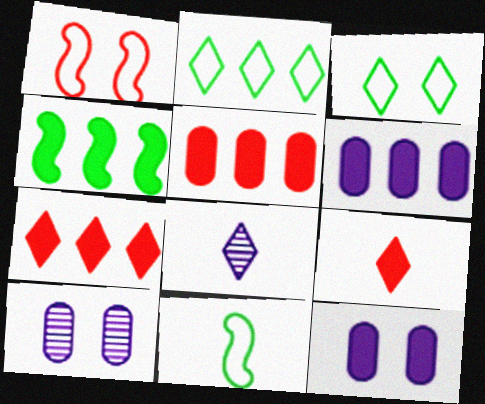[[3, 7, 8], 
[4, 6, 7], 
[4, 9, 12], 
[7, 10, 11]]